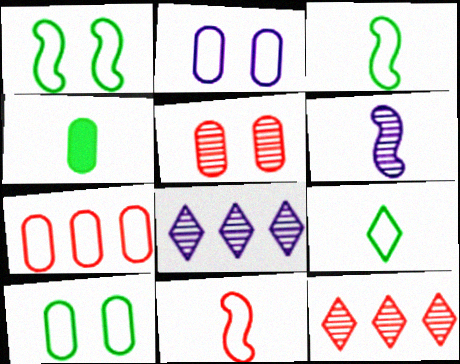[]